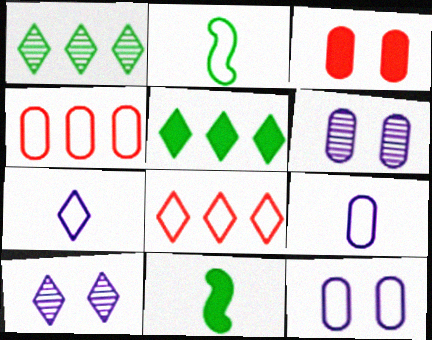[[2, 8, 12], 
[4, 10, 11], 
[6, 8, 11]]